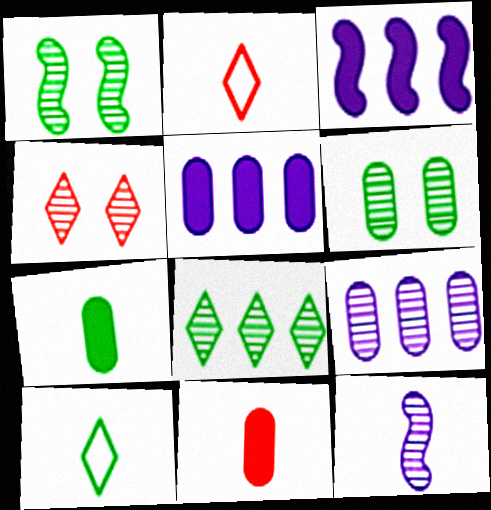[[1, 2, 5], 
[2, 3, 6], 
[2, 7, 12], 
[10, 11, 12]]